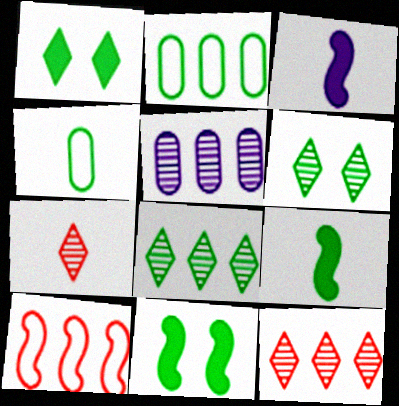[[2, 6, 9], 
[3, 4, 7], 
[4, 8, 11]]